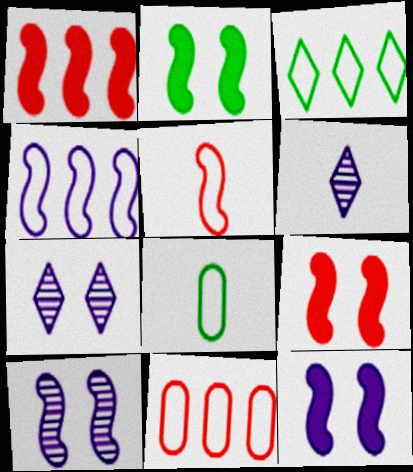[[1, 7, 8], 
[2, 6, 11], 
[2, 9, 12], 
[3, 4, 11]]